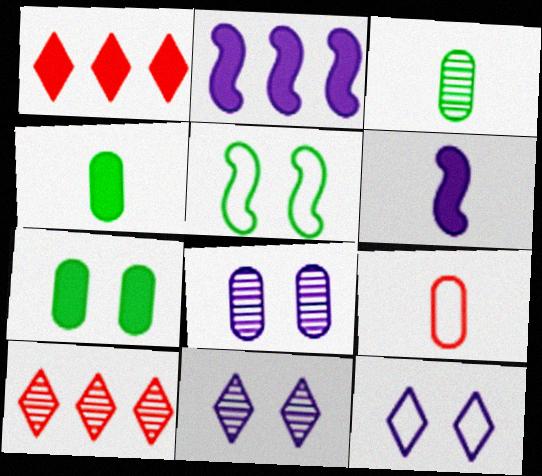[[1, 6, 7]]